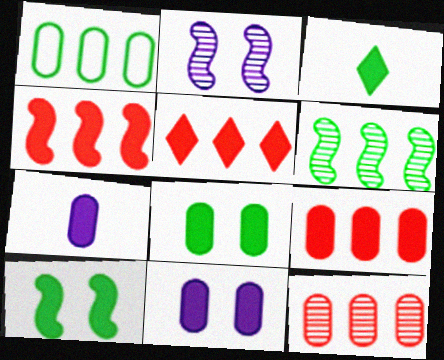[[3, 4, 11], 
[4, 5, 9], 
[5, 7, 10], 
[7, 8, 9]]